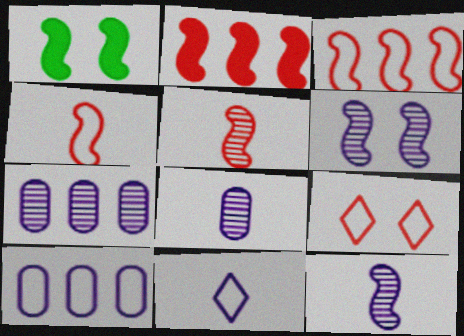[[1, 3, 12]]